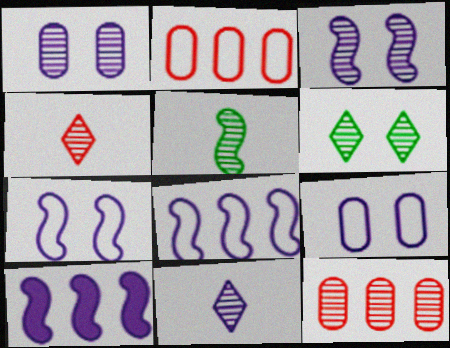[[9, 10, 11]]